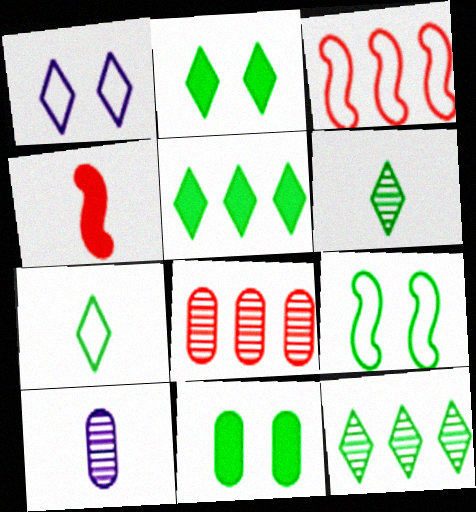[[2, 3, 10], 
[2, 7, 12], 
[4, 7, 10]]